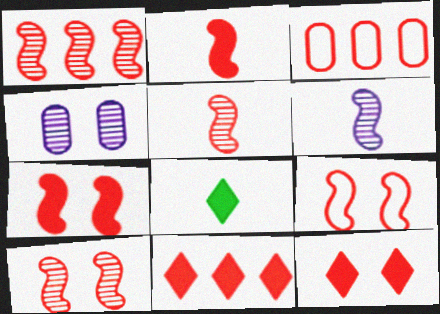[[1, 2, 9], 
[1, 3, 11], 
[1, 5, 10], 
[3, 5, 12], 
[7, 9, 10]]